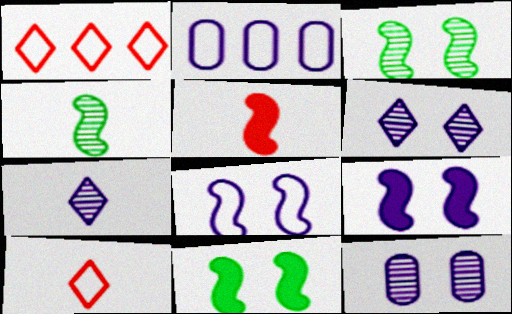[[2, 7, 9]]